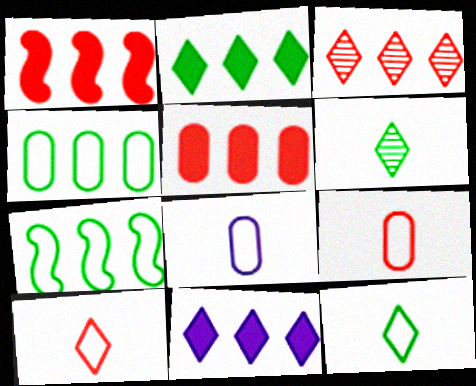[]